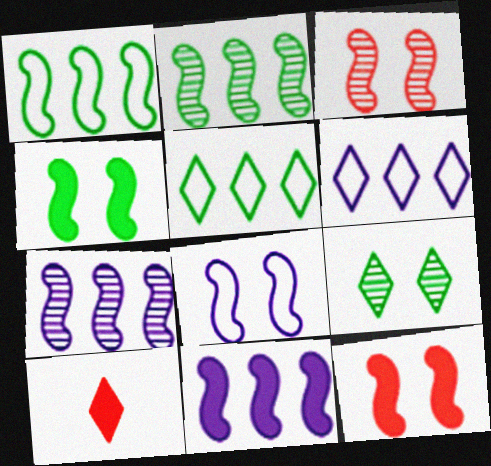[[3, 4, 8], 
[6, 9, 10]]